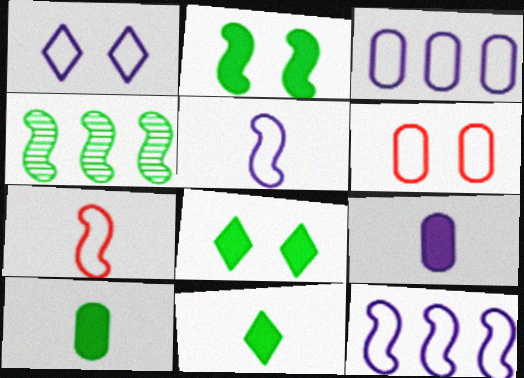[[1, 3, 5]]